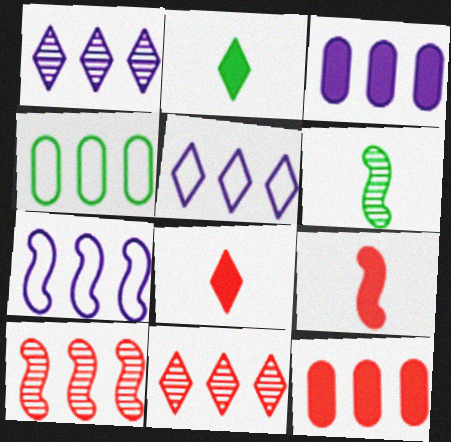[[1, 3, 7]]